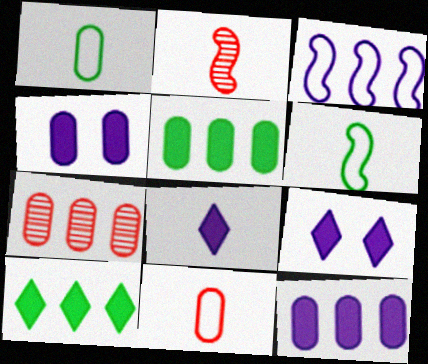[[1, 2, 8], 
[1, 4, 7], 
[3, 7, 10], 
[6, 7, 9]]